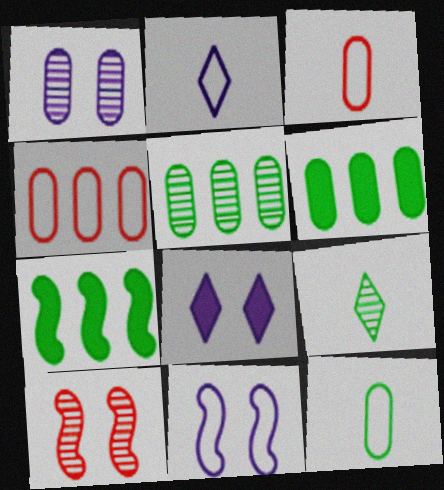[[1, 3, 6], 
[1, 8, 11], 
[2, 6, 10]]